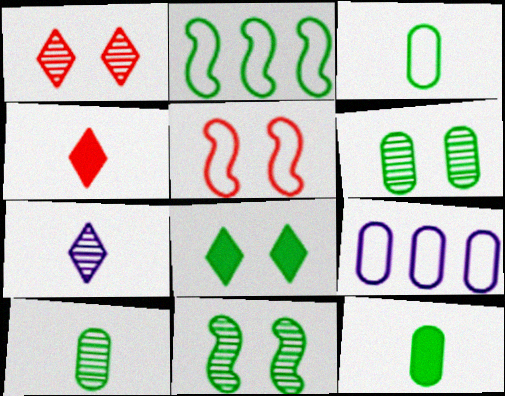[[2, 8, 10], 
[3, 10, 12], 
[4, 9, 11]]